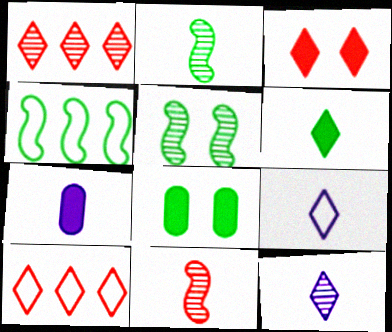[[5, 7, 10]]